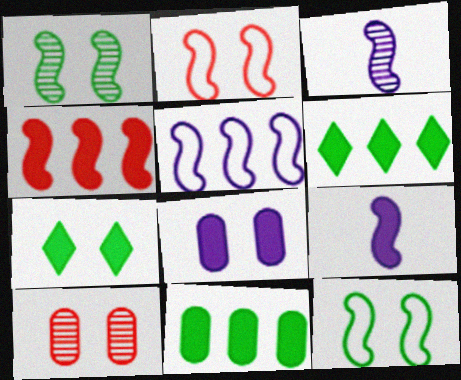[[3, 4, 12]]